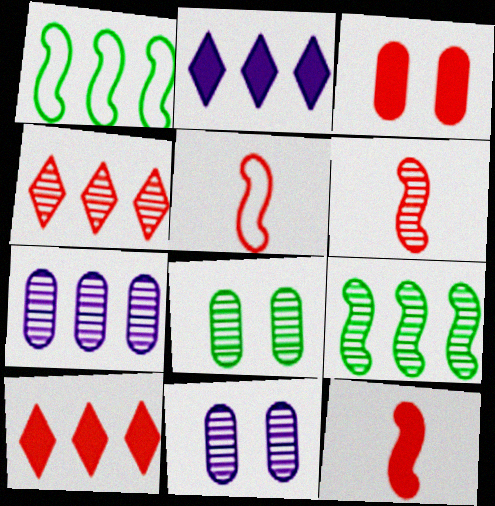[[1, 7, 10], 
[2, 5, 8], 
[3, 4, 5], 
[3, 10, 12], 
[4, 7, 9], 
[5, 6, 12]]